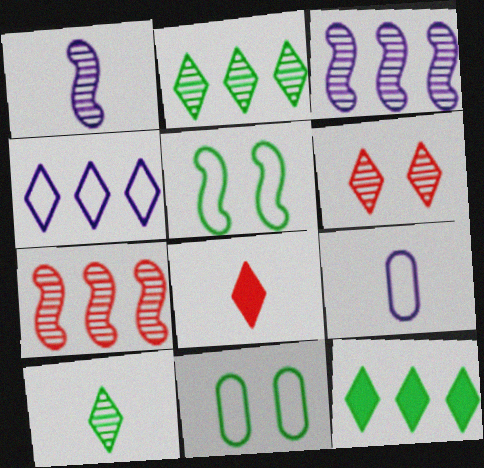[[3, 8, 11]]